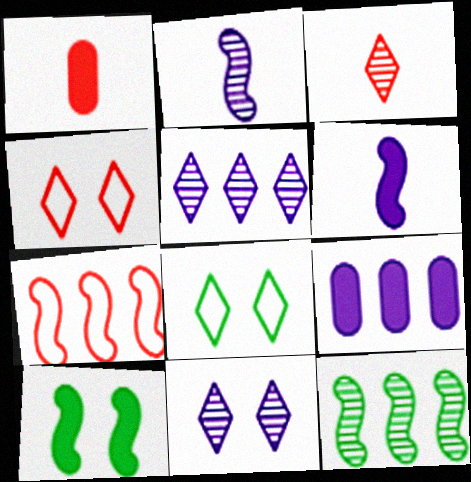[[2, 7, 10]]